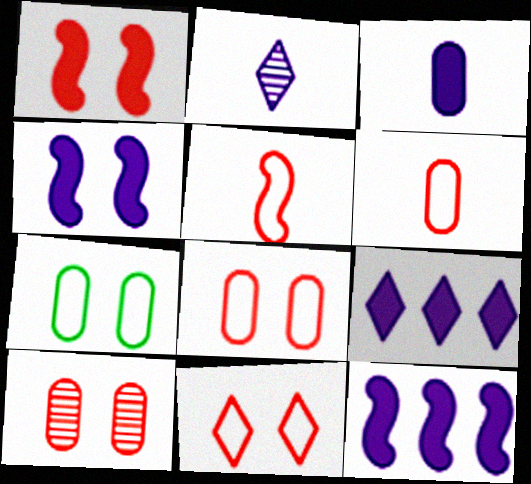[[1, 10, 11], 
[3, 4, 9]]